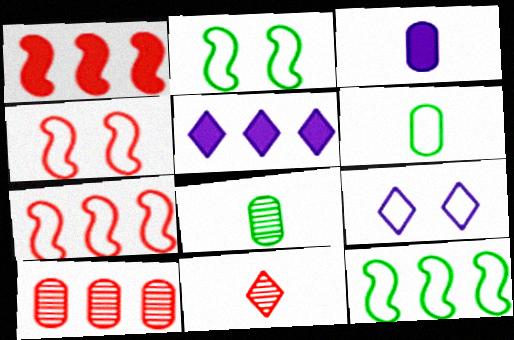[[1, 8, 9], 
[4, 5, 8], 
[5, 10, 12], 
[6, 7, 9]]